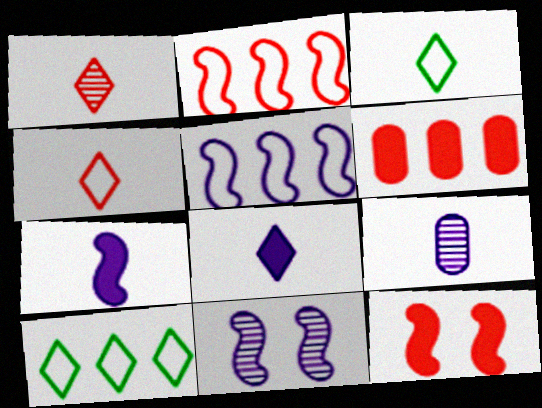[[1, 3, 8], 
[3, 6, 11], 
[5, 7, 11], 
[9, 10, 12]]